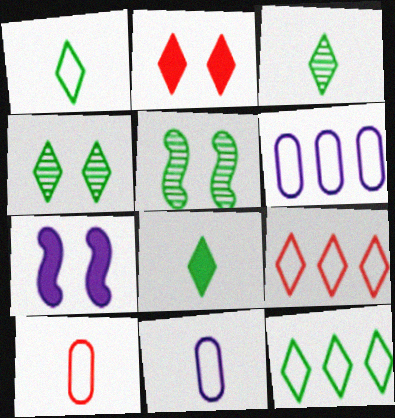[[1, 3, 8], 
[4, 8, 12]]